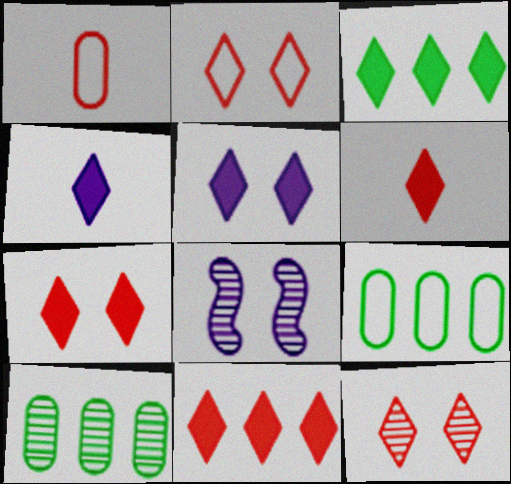[[1, 3, 8], 
[2, 7, 12], 
[3, 4, 7], 
[3, 5, 6], 
[6, 7, 11], 
[6, 8, 9]]